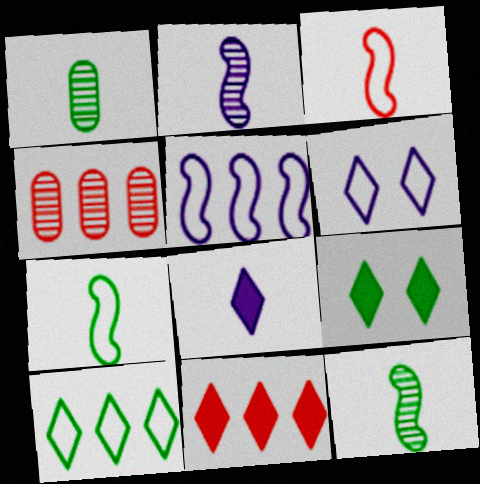[[1, 3, 8], 
[8, 9, 11]]